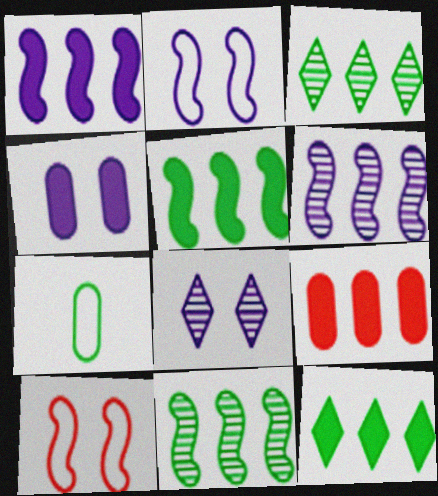[[1, 9, 12], 
[2, 4, 8]]